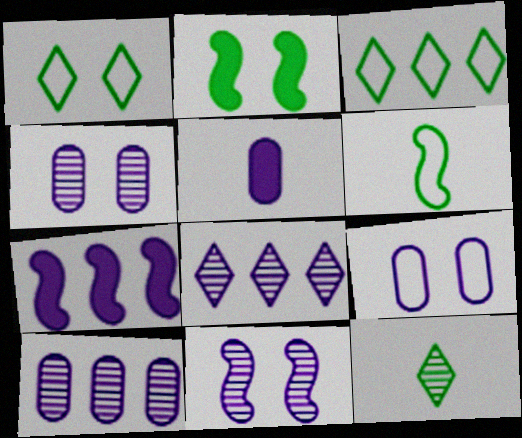[[5, 9, 10]]